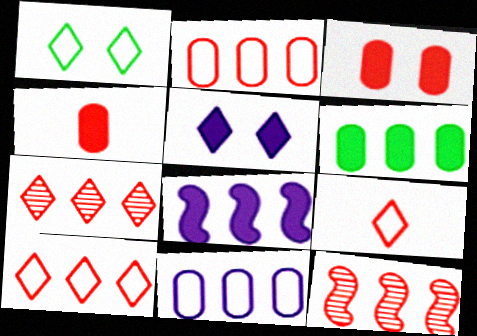[[3, 9, 12]]